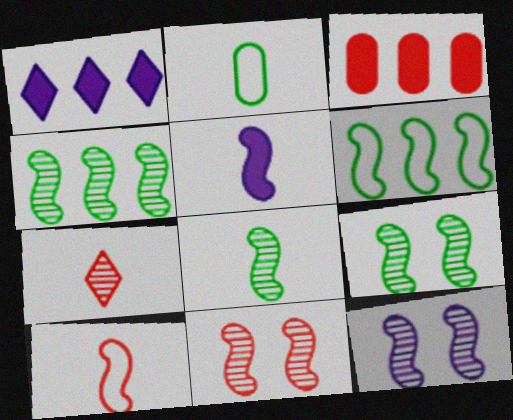[[1, 2, 11], 
[2, 5, 7], 
[4, 8, 9], 
[5, 6, 11], 
[5, 8, 10], 
[9, 11, 12]]